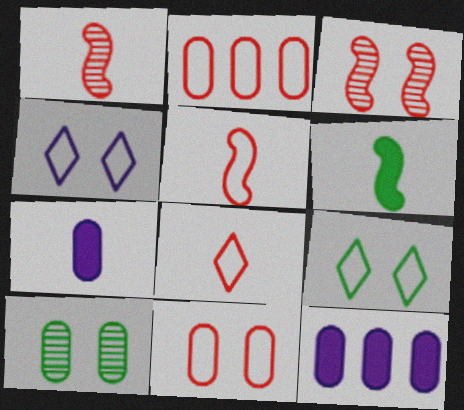[[1, 9, 12], 
[2, 7, 10]]